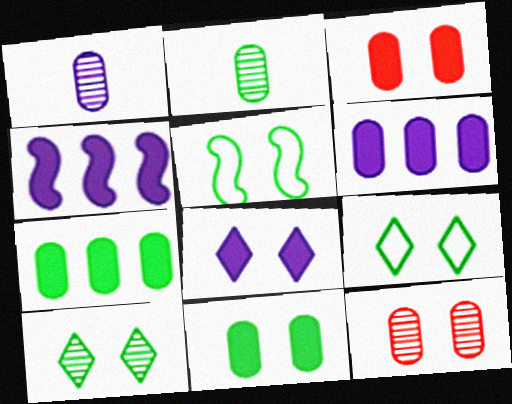[[5, 8, 12], 
[5, 10, 11]]